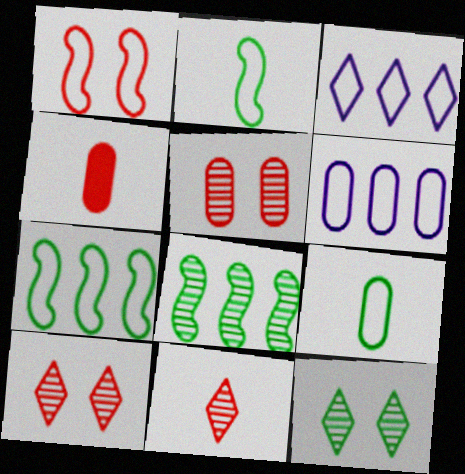[[1, 3, 9]]